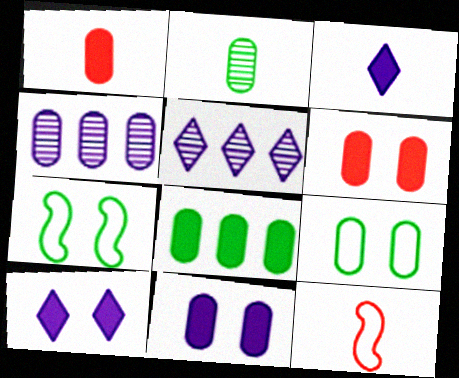[[1, 4, 9], 
[1, 5, 7], 
[1, 8, 11], 
[2, 3, 12], 
[2, 8, 9]]